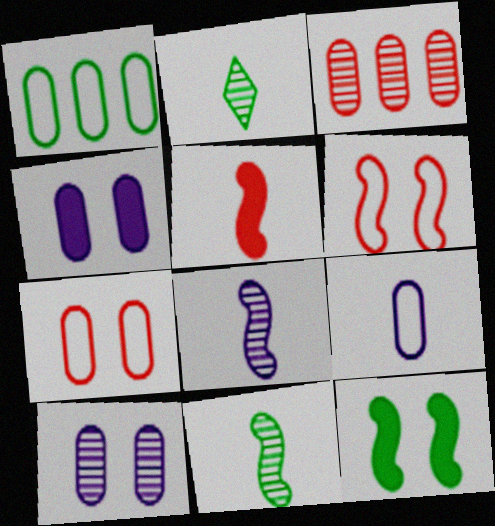[[1, 2, 12], 
[1, 7, 9], 
[2, 5, 9]]